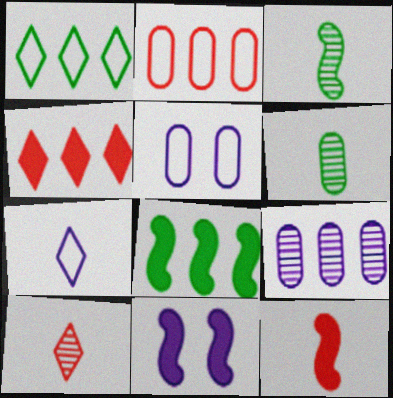[[3, 4, 5], 
[5, 8, 10], 
[6, 7, 12], 
[7, 9, 11], 
[8, 11, 12]]